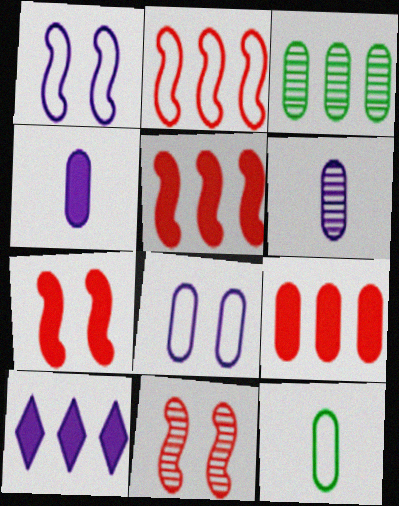[[1, 6, 10], 
[2, 3, 10], 
[10, 11, 12]]